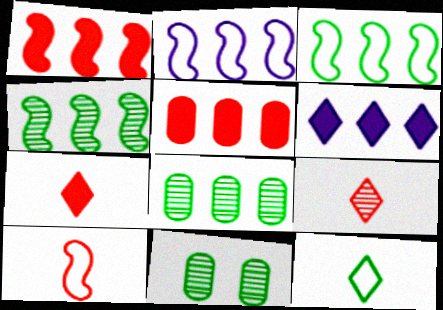[[1, 2, 4], 
[2, 7, 11], 
[6, 10, 11]]